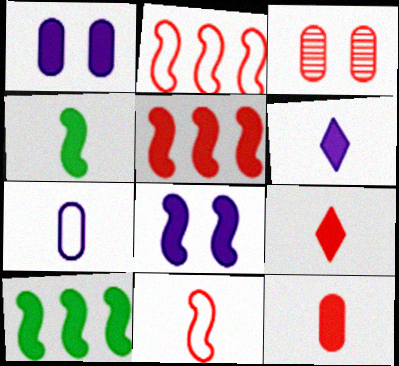[[1, 9, 10], 
[2, 3, 9], 
[4, 5, 8], 
[4, 6, 12]]